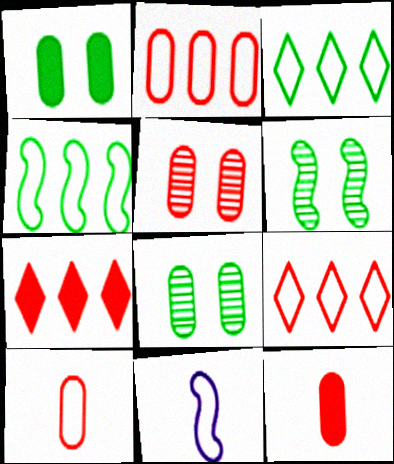[[2, 5, 12], 
[7, 8, 11]]